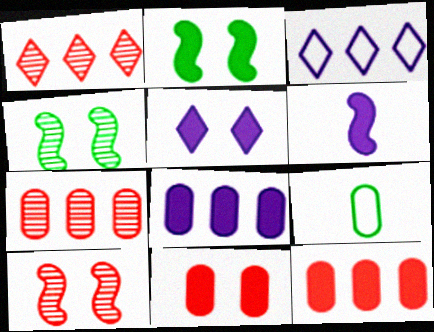[[2, 5, 11], 
[5, 6, 8]]